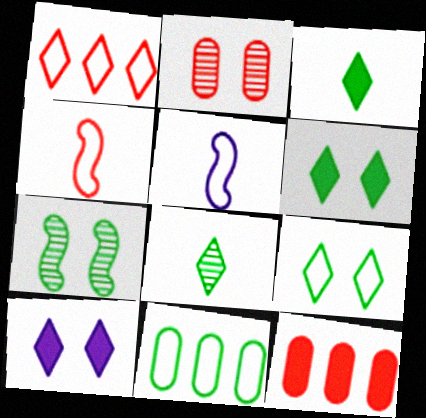[[1, 8, 10], 
[3, 7, 11]]